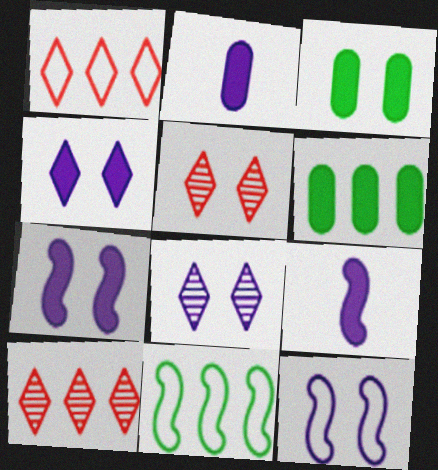[[2, 5, 11], 
[3, 5, 12]]